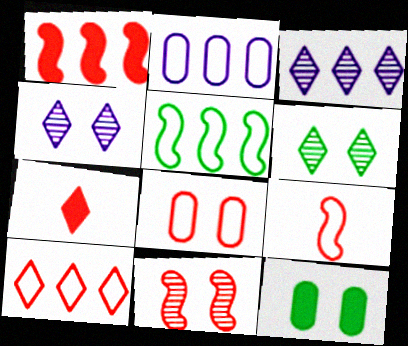[[1, 9, 11], 
[2, 5, 10], 
[3, 9, 12], 
[8, 9, 10]]